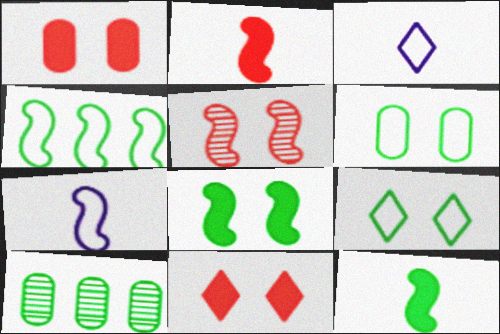[[7, 10, 11], 
[9, 10, 12]]